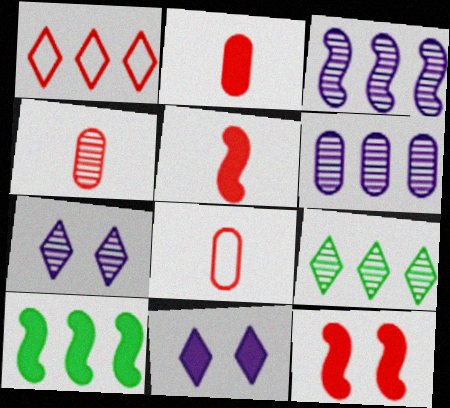[[1, 4, 12], 
[1, 6, 10], 
[2, 4, 8], 
[2, 10, 11], 
[7, 8, 10]]